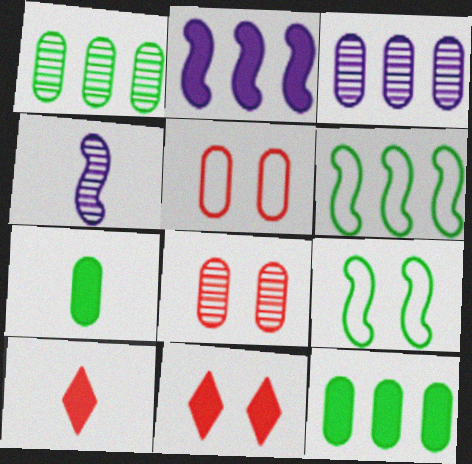[[2, 7, 11], 
[3, 5, 7], 
[3, 9, 10]]